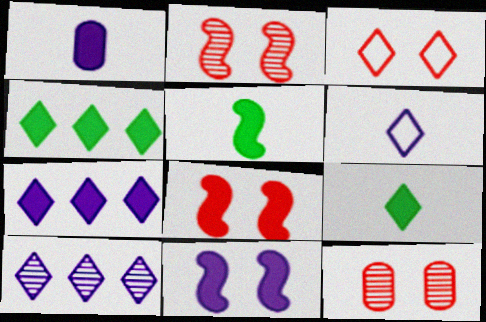[[1, 4, 8], 
[1, 7, 11], 
[3, 8, 12], 
[3, 9, 10]]